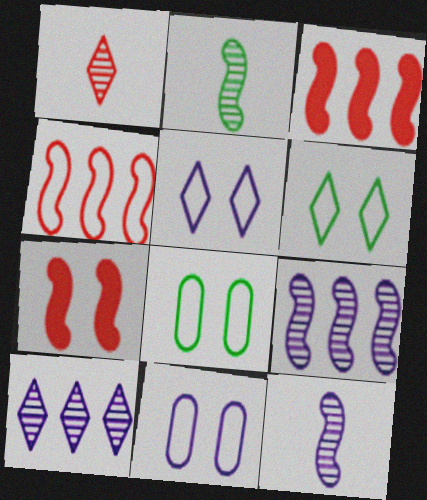[]